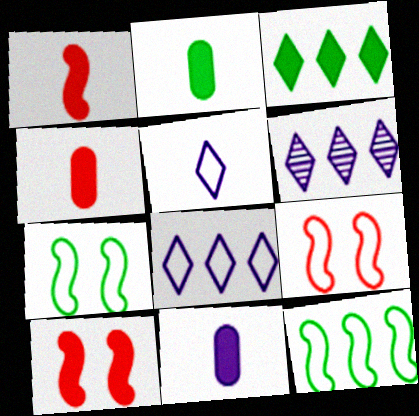[[2, 4, 11], 
[2, 6, 9], 
[3, 10, 11], 
[4, 6, 7]]